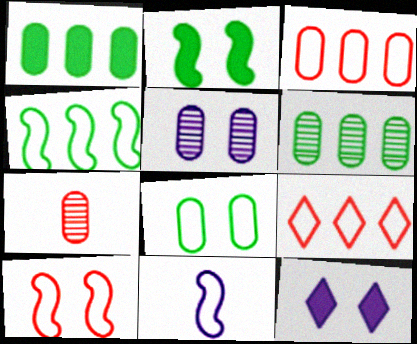[[4, 7, 12], 
[4, 10, 11], 
[5, 6, 7], 
[8, 9, 11]]